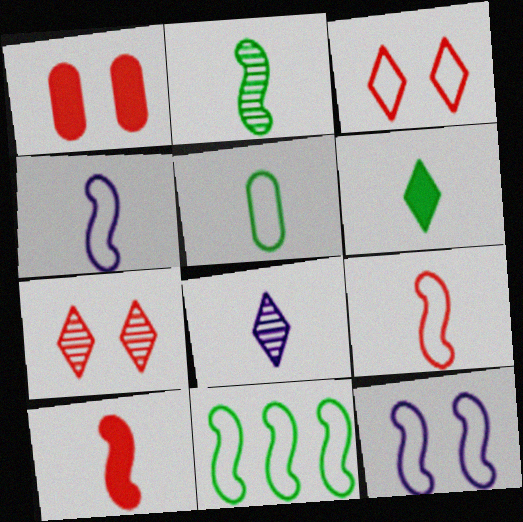[[1, 8, 11], 
[2, 4, 10], 
[2, 5, 6], 
[5, 8, 10], 
[9, 11, 12]]